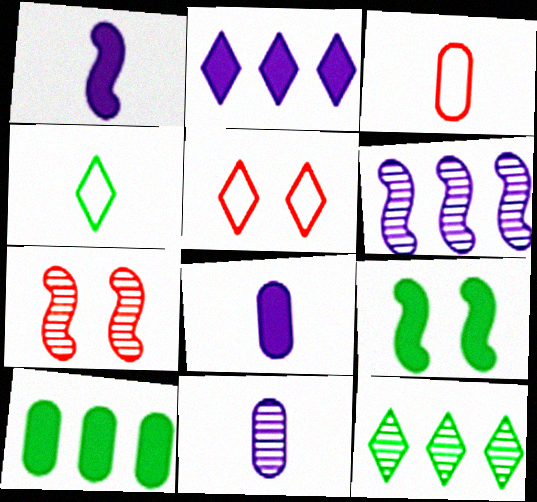[[7, 11, 12]]